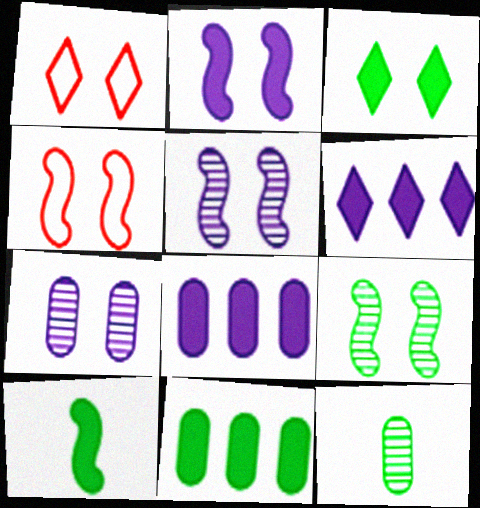[[2, 4, 9], 
[3, 4, 7], 
[3, 10, 11], 
[4, 6, 12]]